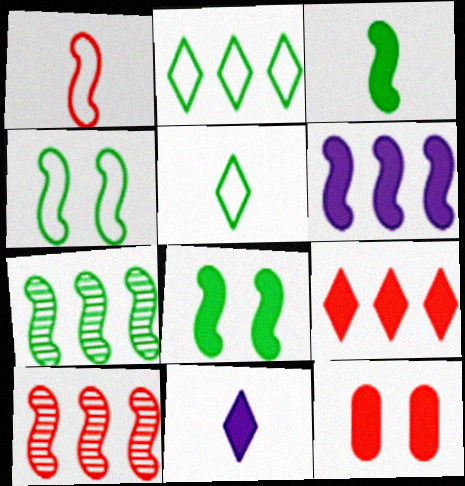[[3, 4, 7]]